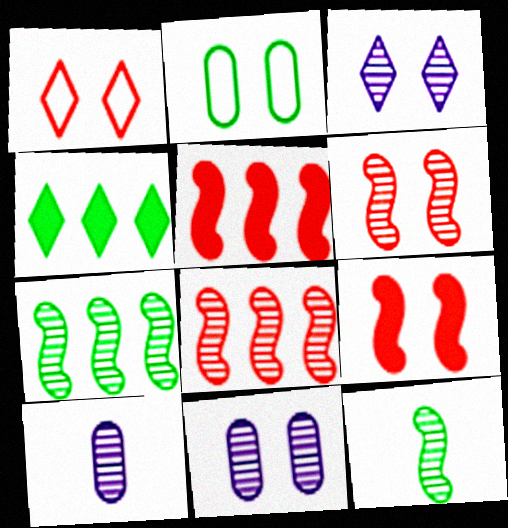[[2, 3, 9], 
[2, 4, 12]]